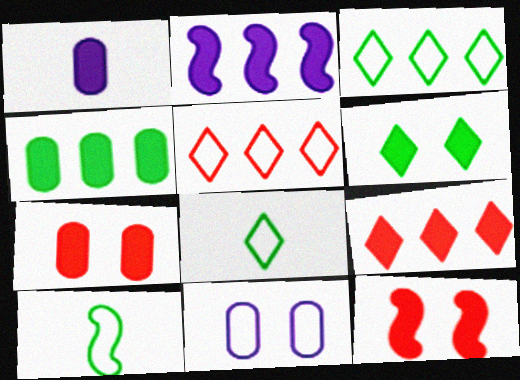[[1, 4, 7], 
[2, 4, 9], 
[5, 10, 11]]